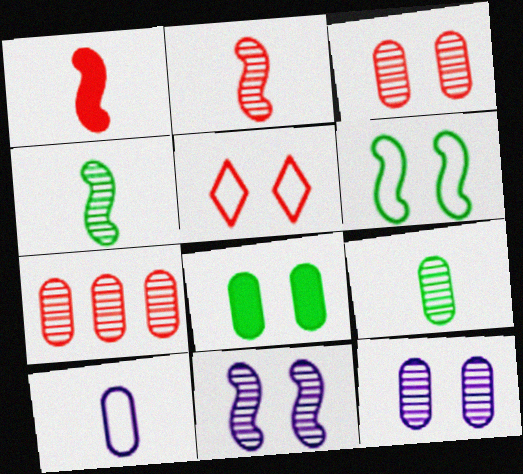[[1, 5, 7], 
[5, 8, 11], 
[7, 8, 10], 
[7, 9, 12]]